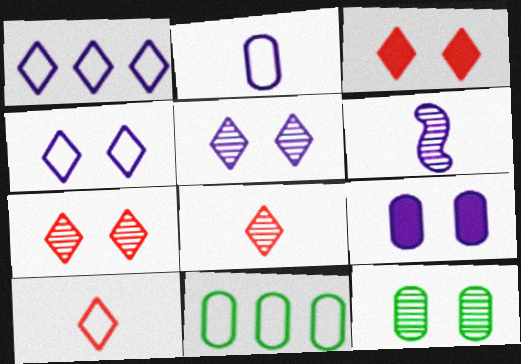[[1, 6, 9], 
[3, 6, 11]]